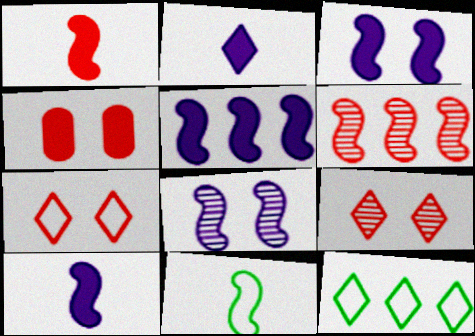[[2, 9, 12], 
[3, 5, 10], 
[3, 6, 11]]